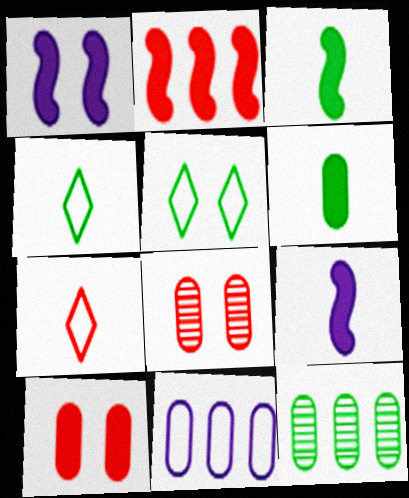[[1, 2, 3], 
[1, 5, 8], 
[1, 7, 12], 
[2, 7, 8], 
[3, 5, 12], 
[6, 8, 11]]